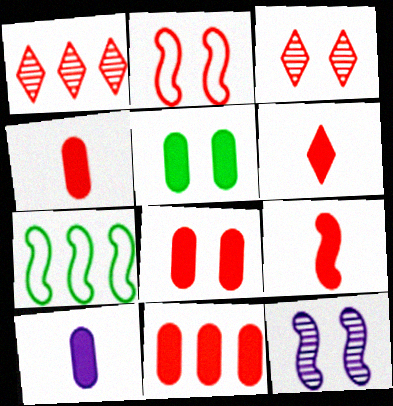[[1, 2, 4], 
[2, 3, 8], 
[3, 7, 10], 
[4, 6, 9], 
[4, 8, 11], 
[5, 10, 11], 
[7, 9, 12]]